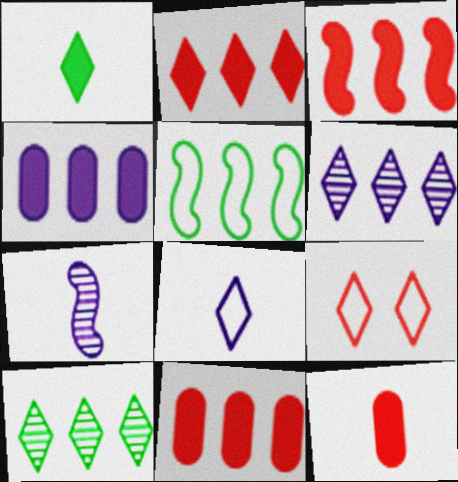[[1, 6, 9], 
[2, 3, 11], 
[5, 6, 11]]